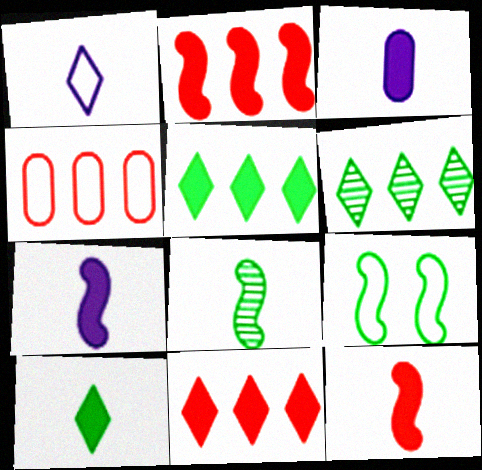[[1, 4, 9], 
[3, 10, 12]]